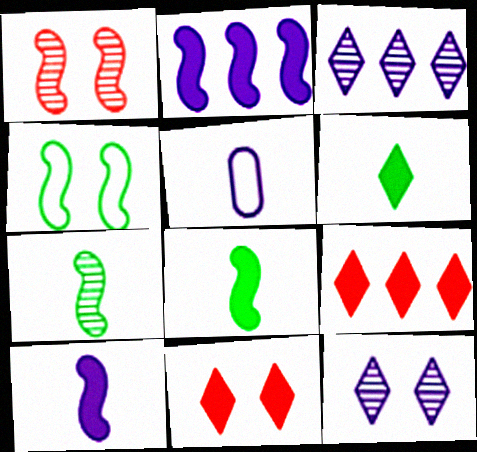[[2, 5, 12]]